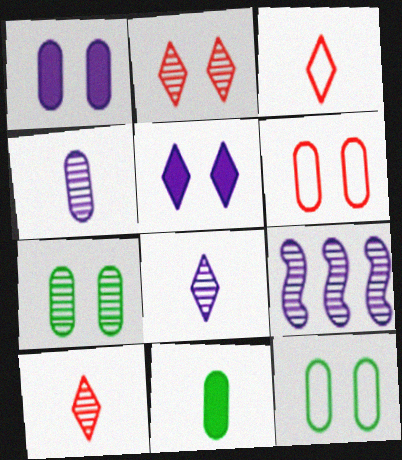[[1, 6, 7], 
[7, 9, 10]]